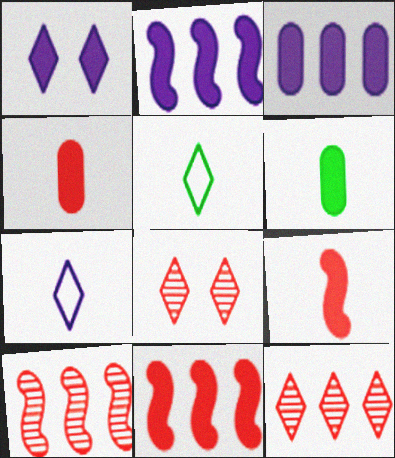[[1, 5, 12], 
[1, 6, 11]]